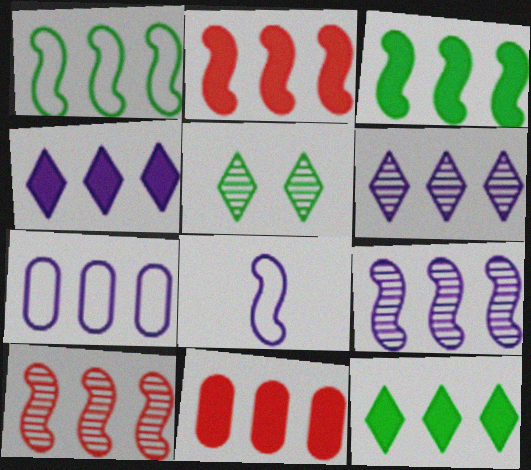[[1, 2, 9], 
[1, 6, 11], 
[3, 4, 11], 
[4, 7, 9], 
[5, 8, 11], 
[7, 10, 12]]